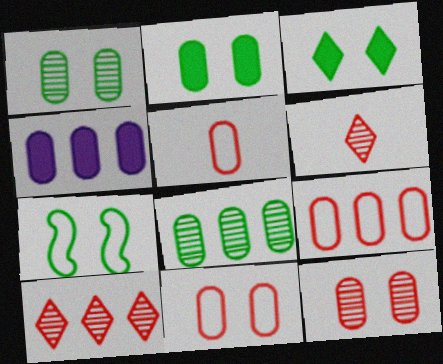[[1, 3, 7], 
[1, 4, 5], 
[4, 6, 7], 
[4, 8, 9], 
[5, 9, 11]]